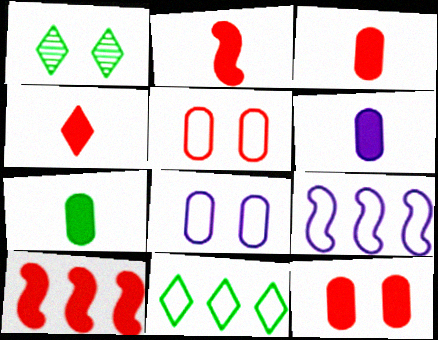[[1, 3, 9], 
[2, 3, 4], 
[3, 6, 7], 
[4, 10, 12]]